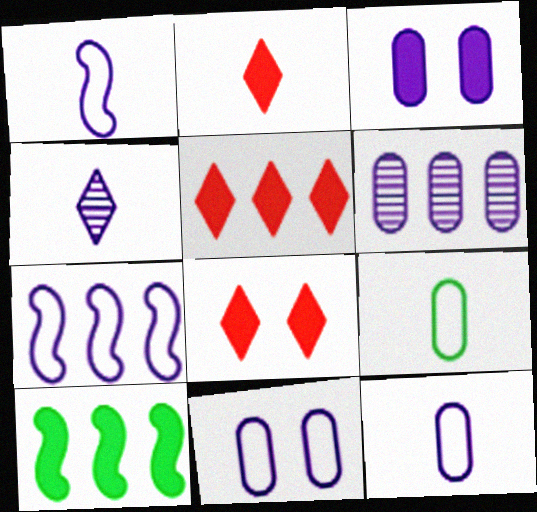[[2, 3, 10], 
[2, 5, 8], 
[3, 4, 7], 
[3, 6, 12]]